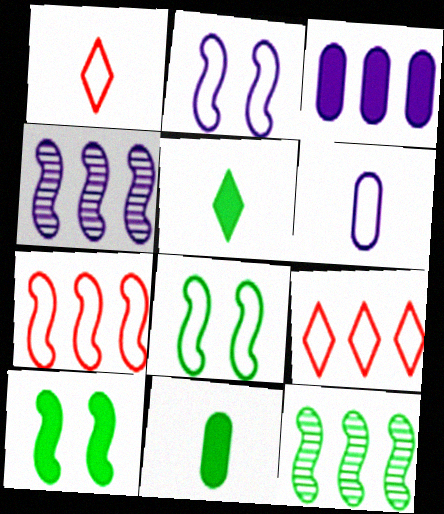[[3, 9, 12], 
[6, 8, 9]]